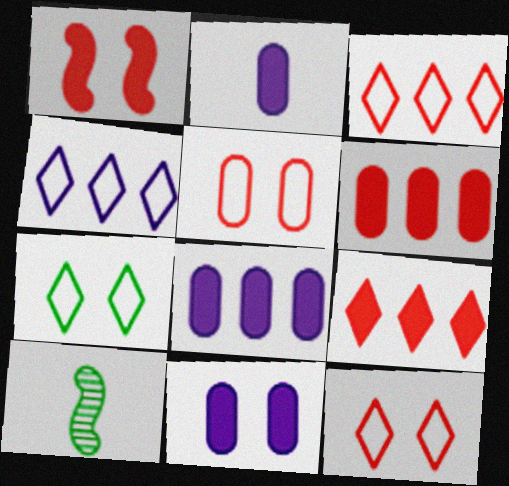[[2, 8, 11], 
[3, 10, 11], 
[8, 10, 12]]